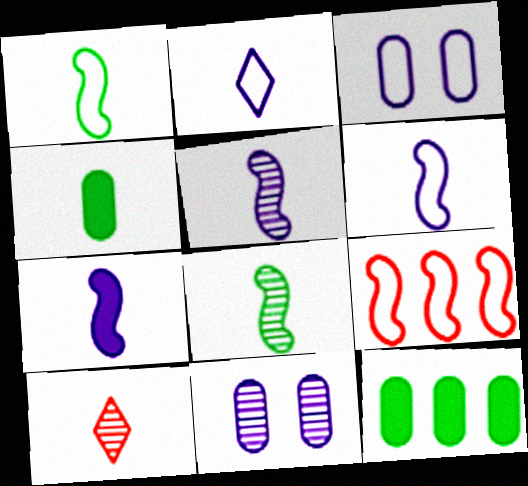[[4, 6, 10], 
[5, 6, 7]]